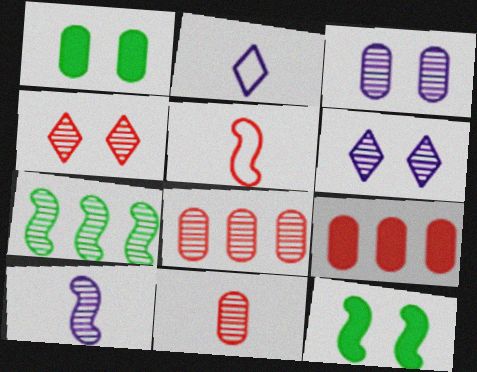[[2, 8, 12], 
[4, 5, 9], 
[6, 7, 11]]